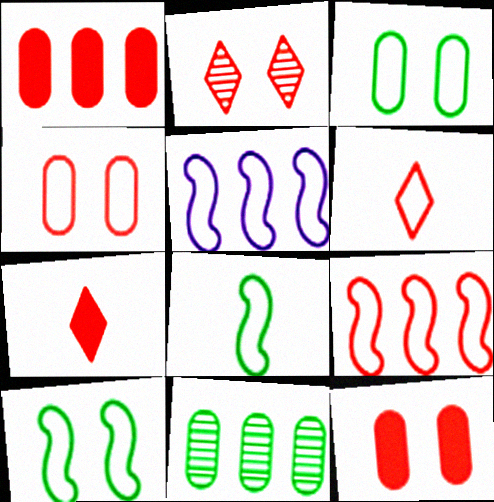[[3, 5, 6], 
[4, 6, 9]]